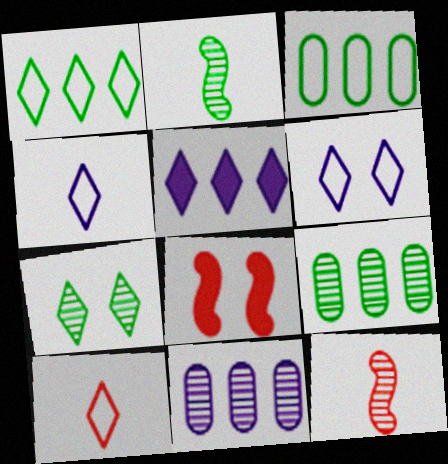[[1, 6, 10], 
[2, 7, 9], 
[4, 8, 9], 
[5, 7, 10], 
[7, 11, 12]]